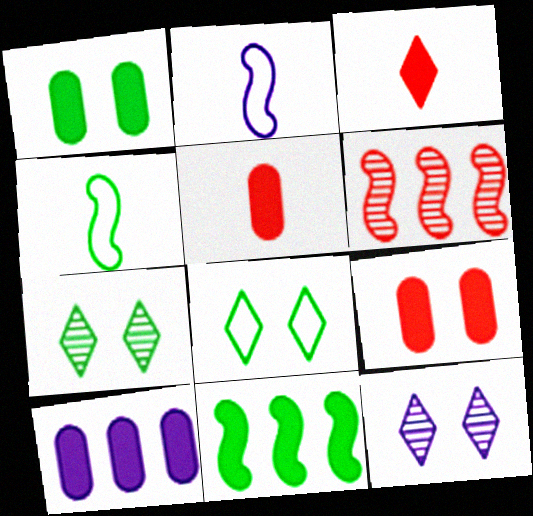[[1, 5, 10], 
[2, 10, 12]]